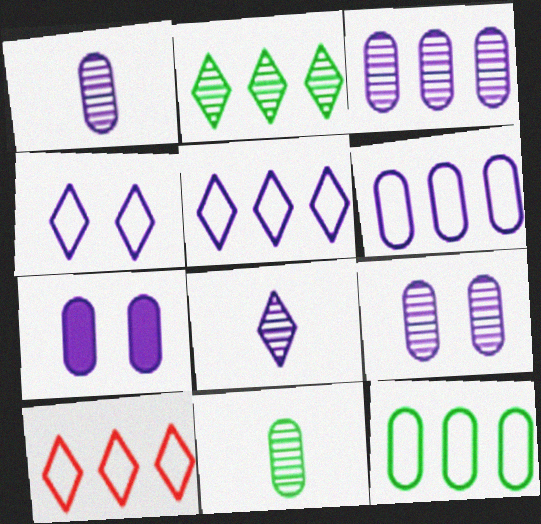[[1, 3, 9], 
[1, 6, 7]]